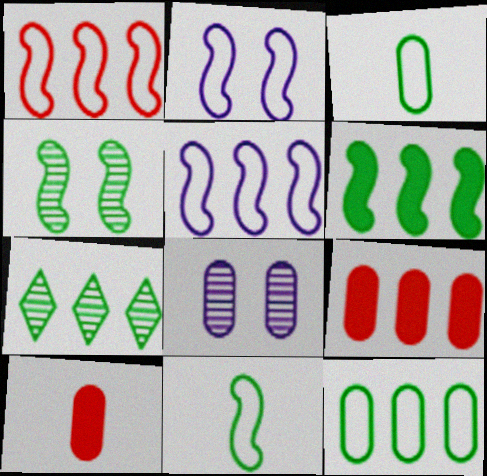[[1, 2, 11], 
[2, 7, 10], 
[3, 8, 9], 
[4, 6, 11], 
[5, 7, 9], 
[6, 7, 12], 
[8, 10, 12]]